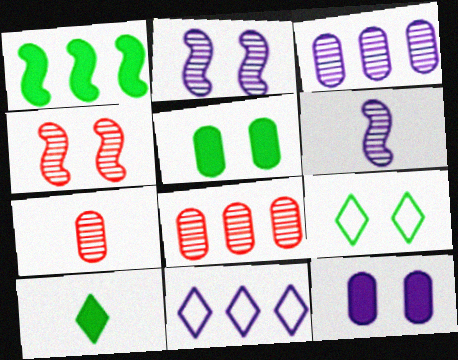[[1, 5, 10], 
[1, 8, 11], 
[4, 9, 12], 
[6, 11, 12]]